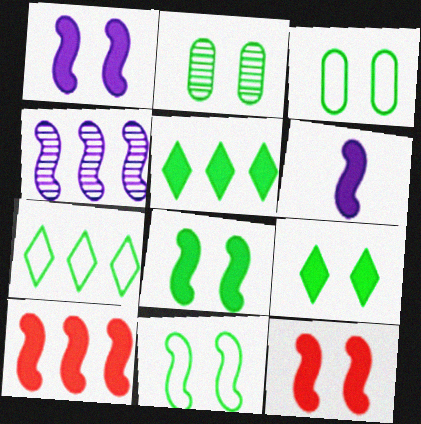[[1, 8, 12], 
[2, 9, 11], 
[6, 8, 10]]